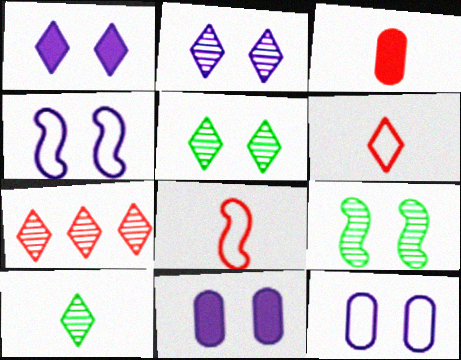[[2, 4, 11], 
[2, 7, 10]]